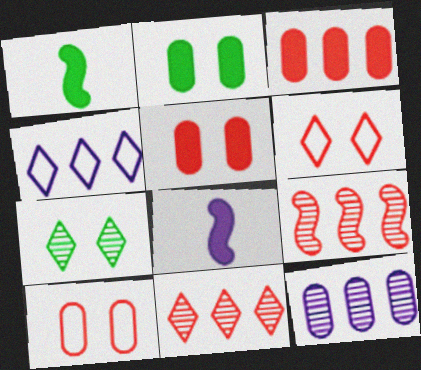[[1, 6, 12]]